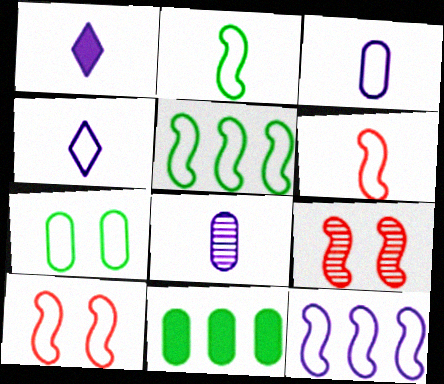[[2, 10, 12], 
[4, 9, 11]]